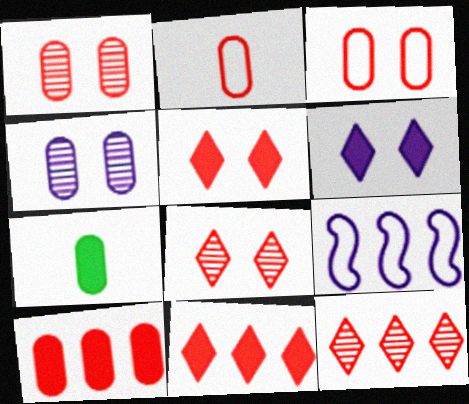[[1, 2, 10], 
[7, 8, 9]]